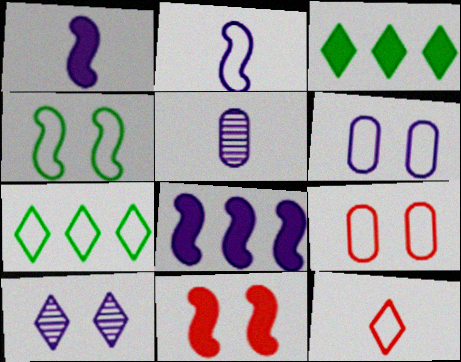[[2, 7, 9], 
[3, 10, 12], 
[5, 7, 11]]